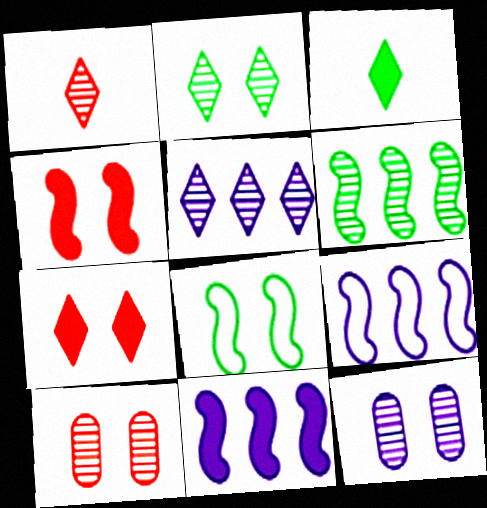[[1, 2, 5], 
[1, 6, 12], 
[3, 9, 10], 
[7, 8, 12]]